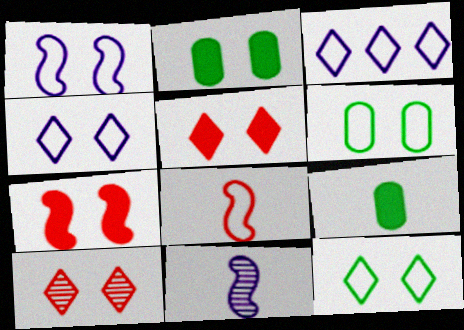[[1, 2, 10], 
[3, 6, 8]]